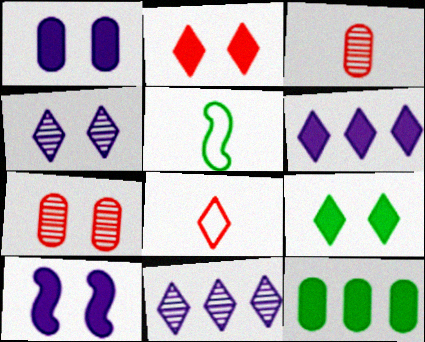[[5, 6, 7], 
[8, 9, 11]]